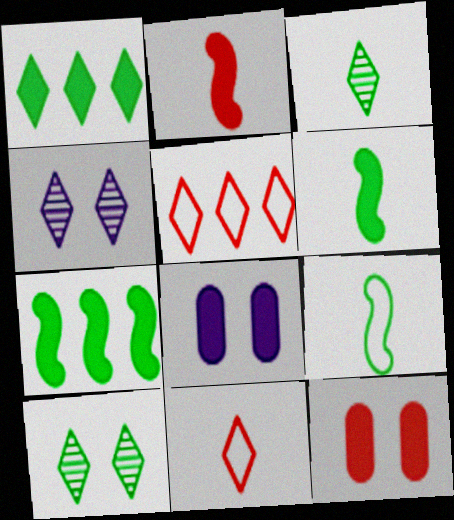[[1, 2, 8], 
[1, 4, 11]]